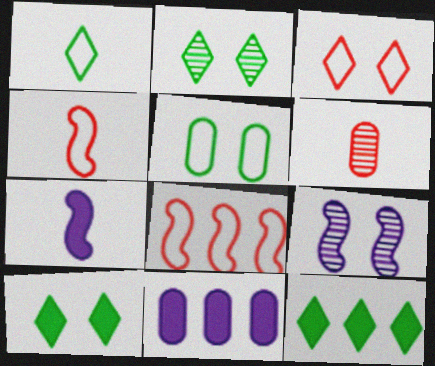[[1, 2, 12], 
[1, 6, 7], 
[2, 4, 11], 
[5, 6, 11]]